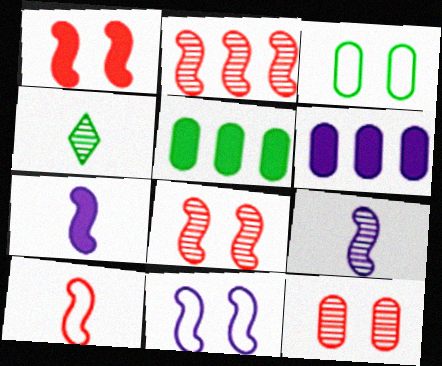[[1, 2, 10]]